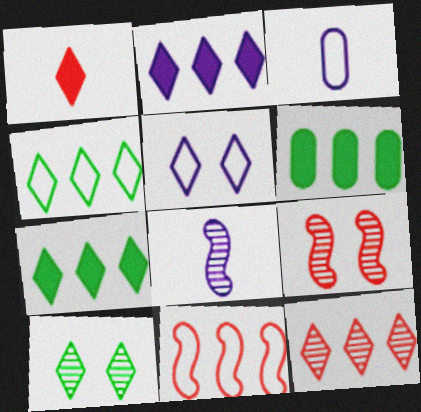[[2, 4, 12], 
[3, 7, 9]]